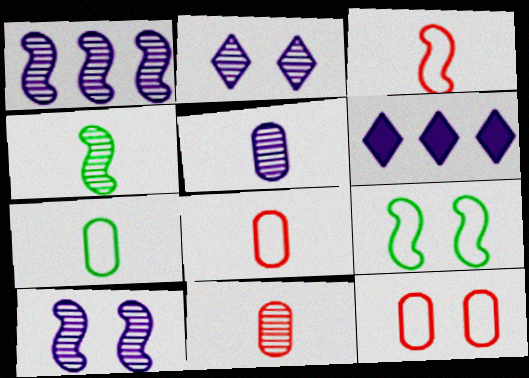[[1, 2, 5], 
[4, 6, 12], 
[6, 9, 11]]